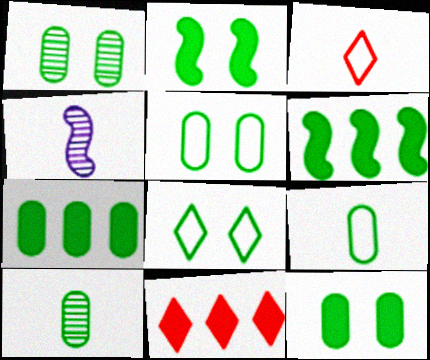[[1, 2, 8], 
[1, 5, 12], 
[1, 7, 9], 
[4, 5, 11], 
[5, 7, 10], 
[6, 8, 10]]